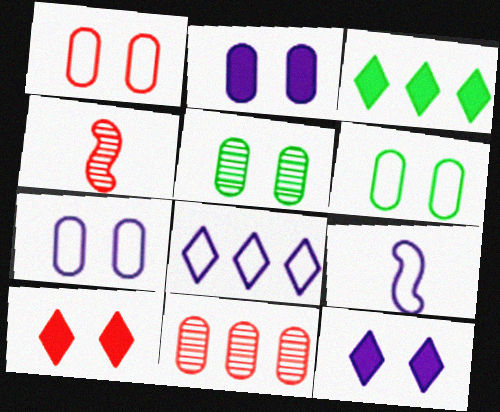[[1, 2, 5], 
[1, 6, 7], 
[3, 4, 7], 
[7, 8, 9]]